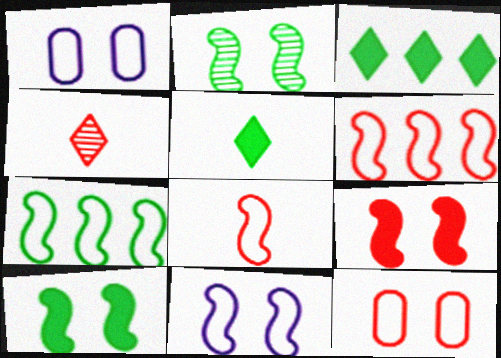[[2, 9, 11], 
[7, 8, 11]]